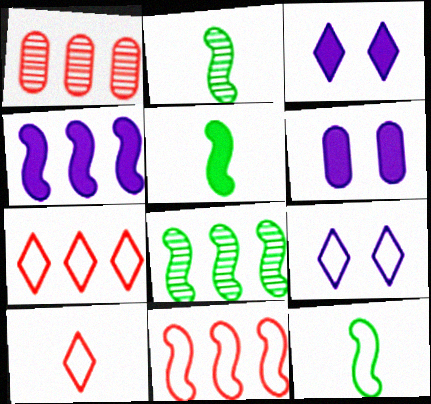[[1, 3, 12], 
[1, 5, 9], 
[2, 5, 12], 
[2, 6, 7], 
[4, 8, 11], 
[6, 8, 10]]